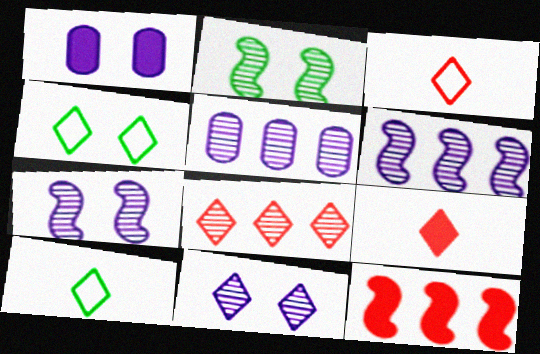[]